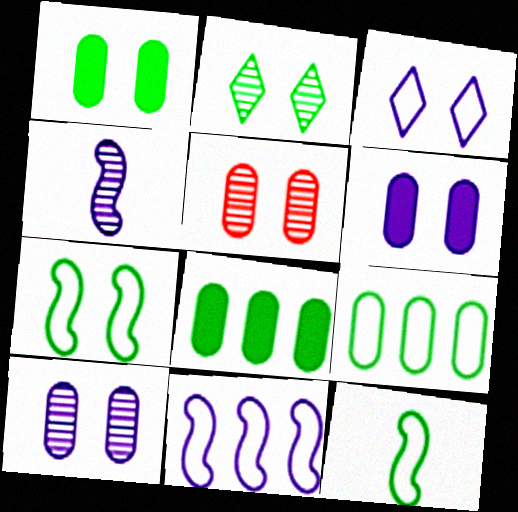[[1, 2, 7], 
[2, 8, 12]]